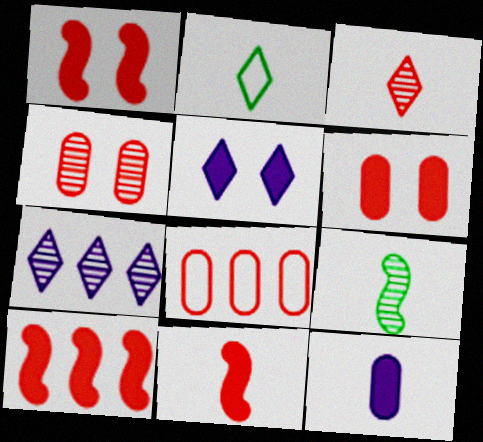[[1, 3, 8], 
[1, 10, 11], 
[4, 7, 9], 
[5, 8, 9]]